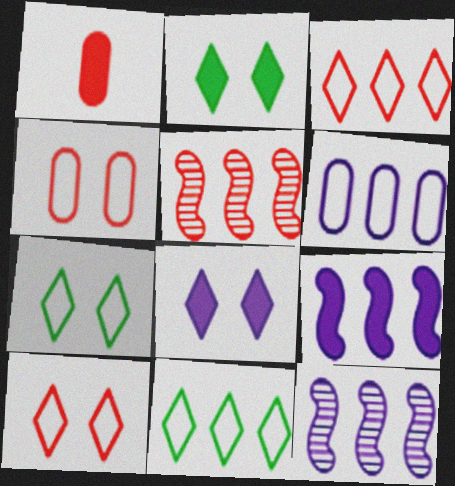[[1, 2, 9], 
[1, 5, 10], 
[1, 7, 12]]